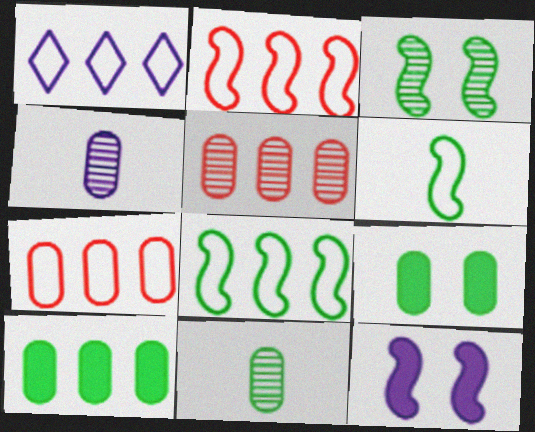[[1, 4, 12], 
[1, 7, 8], 
[4, 7, 9]]